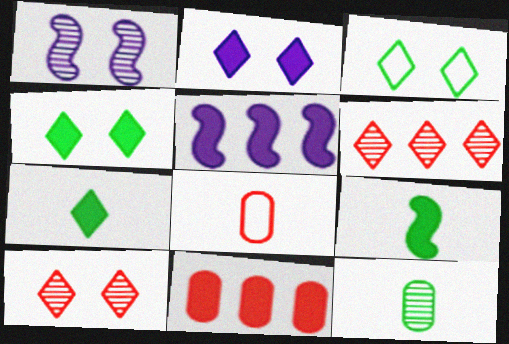[[1, 6, 12], 
[2, 3, 10], 
[2, 9, 11]]